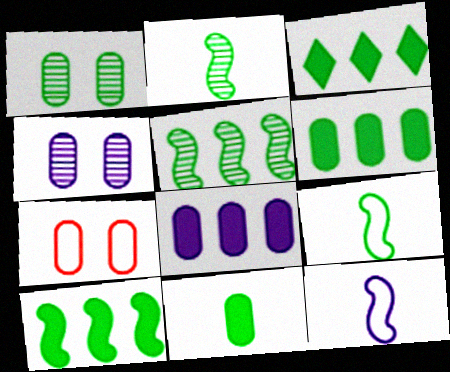[[1, 3, 9], 
[3, 6, 10]]